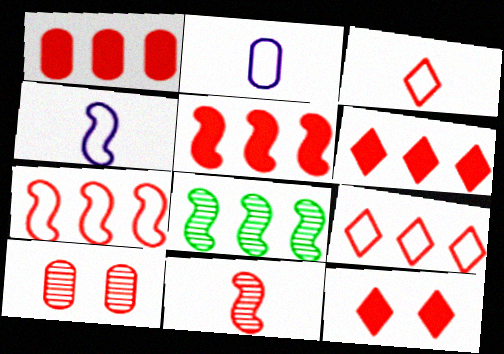[[1, 5, 6], 
[2, 8, 12], 
[3, 5, 10]]